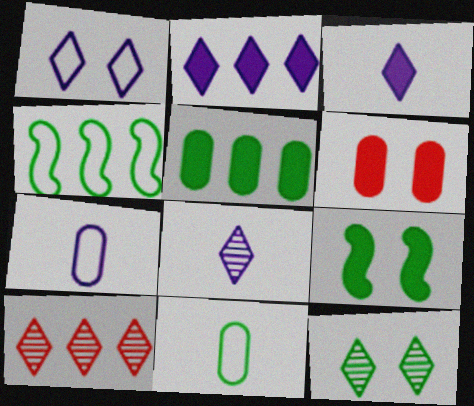[[1, 2, 8], 
[4, 6, 8], 
[7, 9, 10], 
[8, 10, 12]]